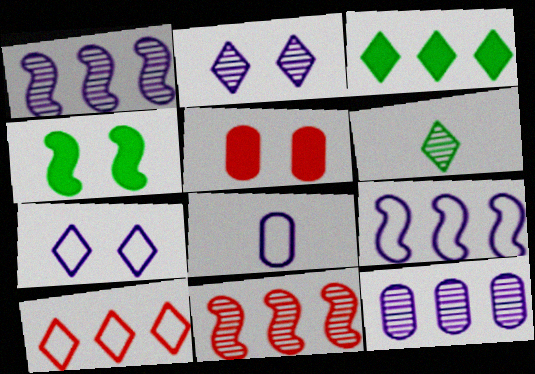[[5, 6, 9], 
[7, 8, 9]]